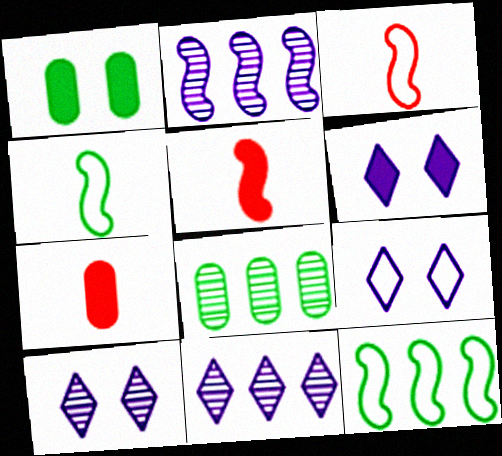[[1, 3, 11], 
[3, 6, 8], 
[5, 8, 9], 
[6, 9, 10], 
[7, 10, 12]]